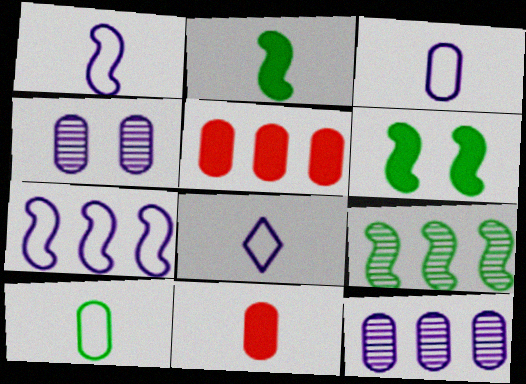[[1, 3, 8], 
[4, 5, 10]]